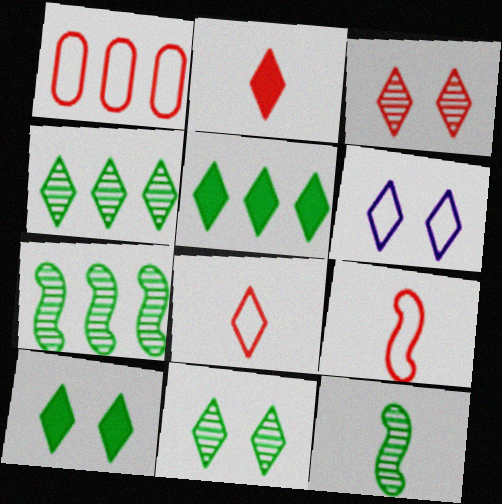[[2, 4, 6], 
[3, 6, 10]]